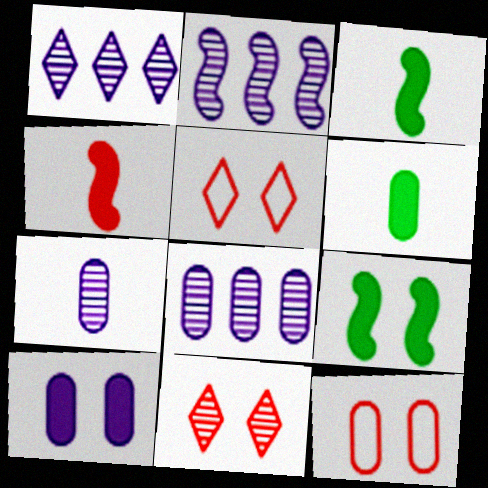[[1, 2, 8], 
[1, 3, 12], 
[2, 5, 6], 
[3, 5, 8], 
[6, 8, 12]]